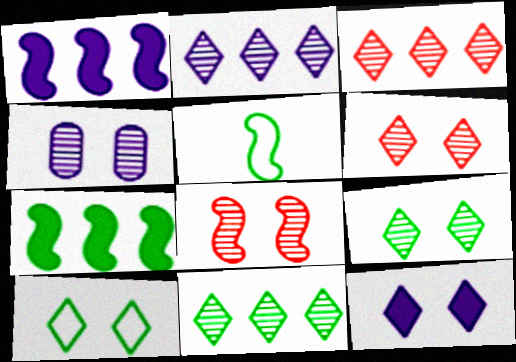[[1, 5, 8], 
[2, 3, 11], 
[4, 8, 9], 
[6, 10, 12]]